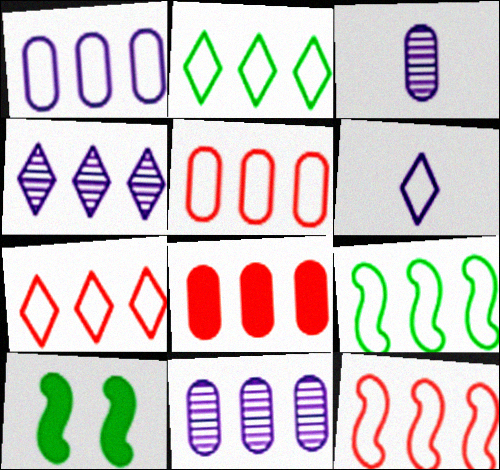[[1, 2, 12], 
[1, 7, 9], 
[3, 7, 10], 
[4, 8, 9], 
[5, 7, 12]]